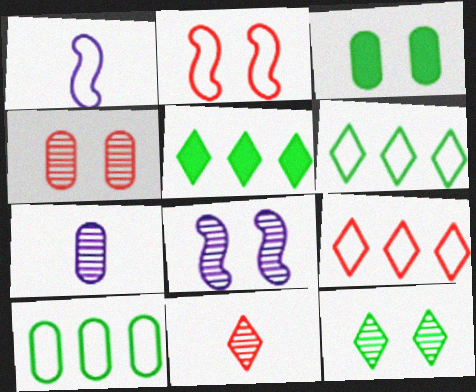[[1, 4, 5], 
[2, 5, 7], 
[4, 8, 12]]